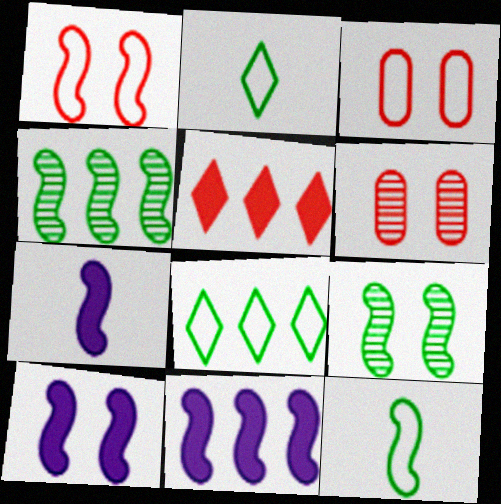[[1, 4, 7], 
[1, 9, 10], 
[2, 6, 11], 
[6, 7, 8], 
[7, 10, 11]]